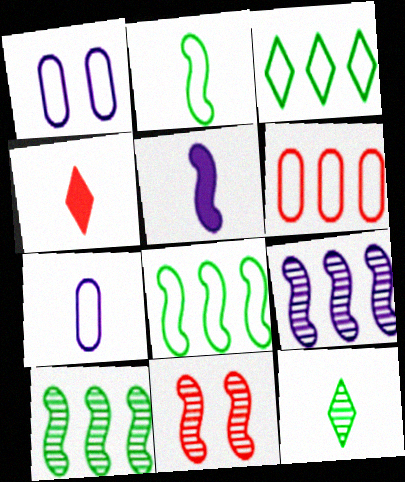[[1, 4, 10], 
[4, 6, 11], 
[5, 8, 11]]